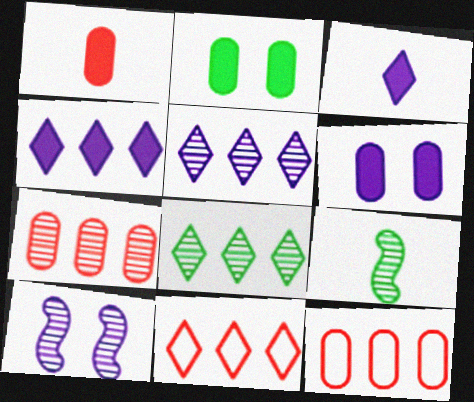[[4, 8, 11], 
[6, 9, 11]]